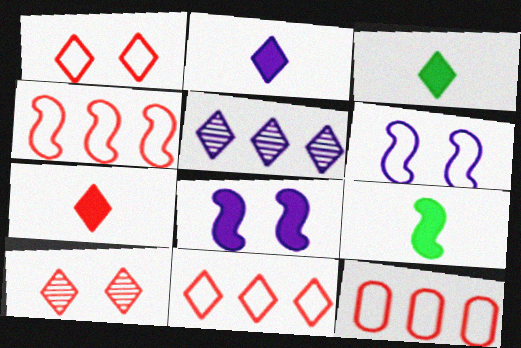[[1, 3, 5], 
[2, 3, 7], 
[4, 11, 12], 
[7, 10, 11]]